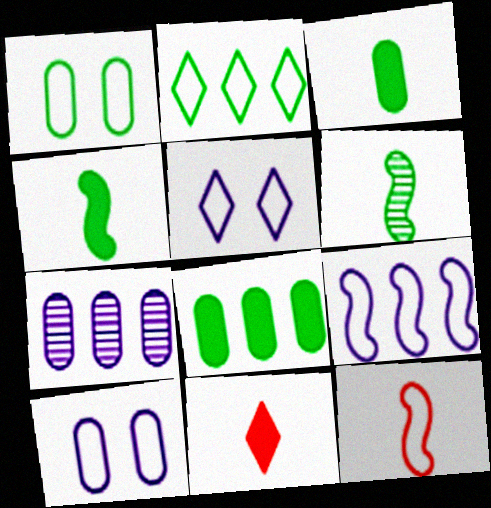[[2, 10, 12]]